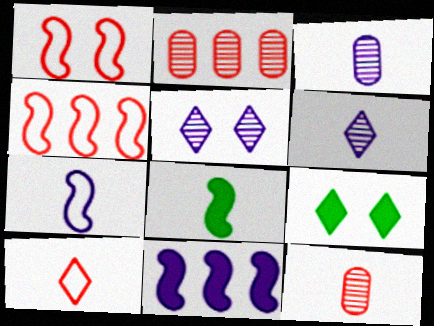[[2, 7, 9], 
[3, 4, 9], 
[3, 8, 10]]